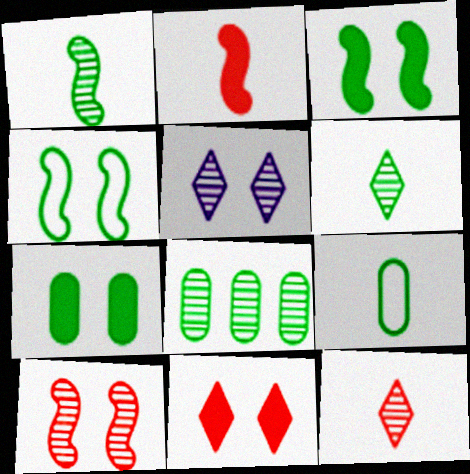[[7, 8, 9]]